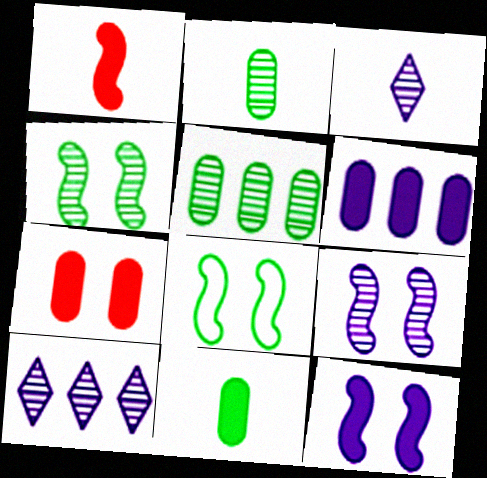[[6, 7, 11]]